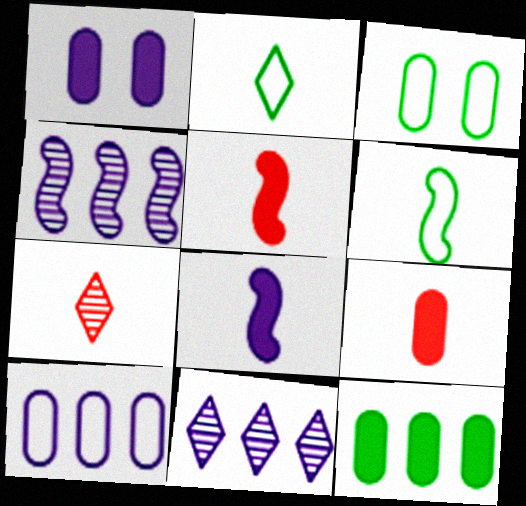[[1, 9, 12], 
[3, 5, 11]]